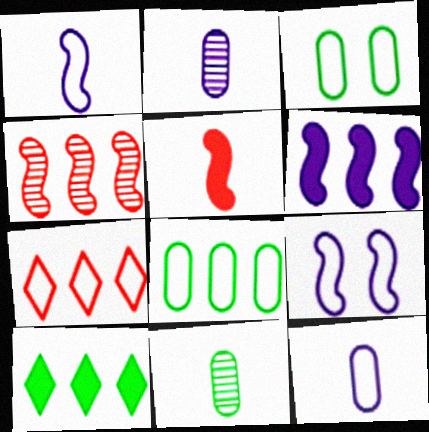[[1, 3, 7]]